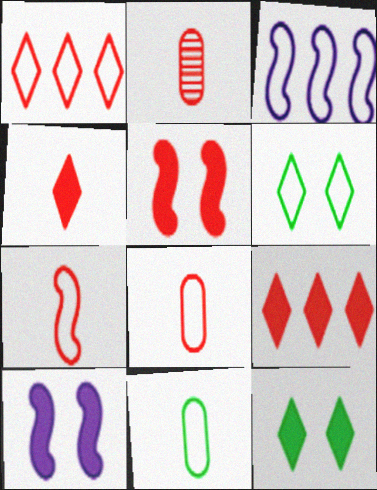[[1, 2, 5], 
[2, 3, 12], 
[2, 4, 7], 
[3, 6, 8]]